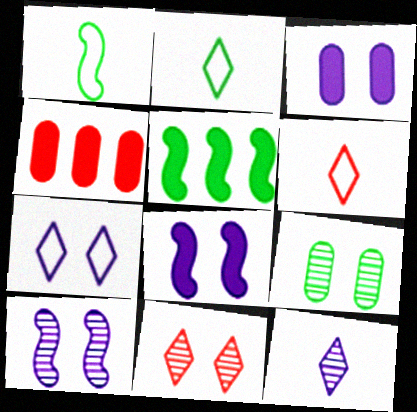[[2, 4, 10], 
[2, 5, 9], 
[3, 7, 10], 
[9, 10, 11]]